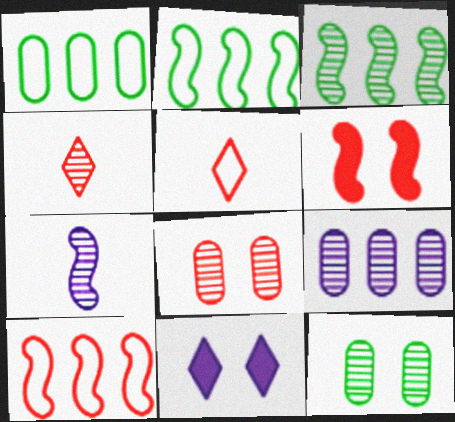[[2, 6, 7]]